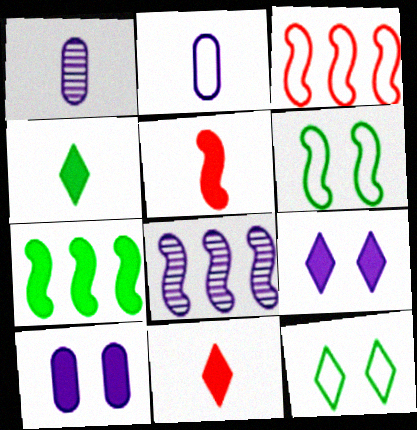[[2, 3, 12], 
[2, 8, 9], 
[3, 7, 8], 
[5, 6, 8], 
[7, 10, 11]]